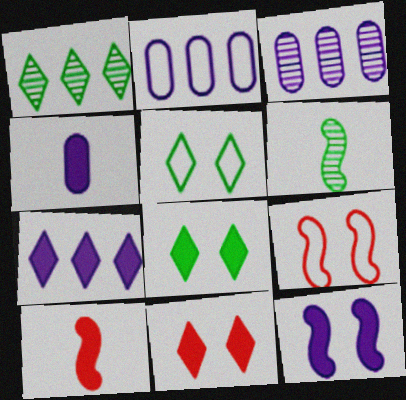[[1, 4, 9], 
[2, 6, 11], 
[3, 5, 10], 
[4, 7, 12]]